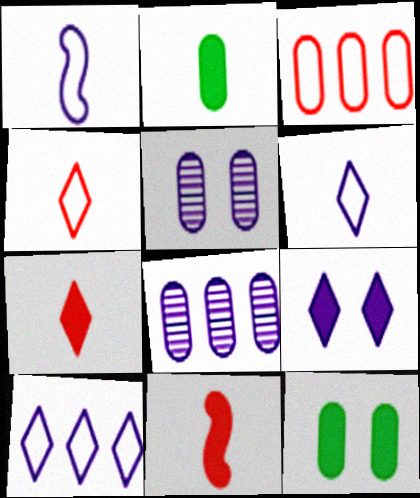[[1, 8, 9], 
[2, 3, 5]]